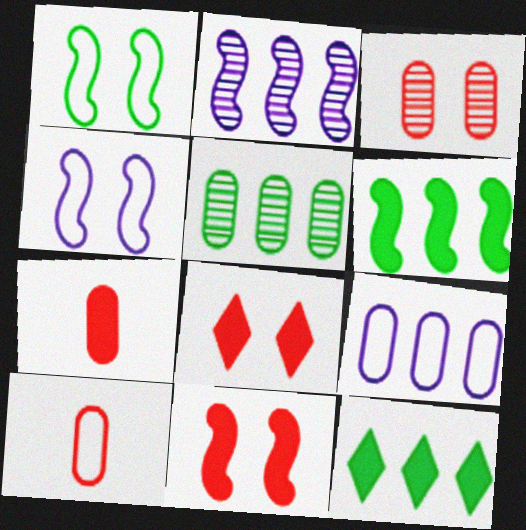[]